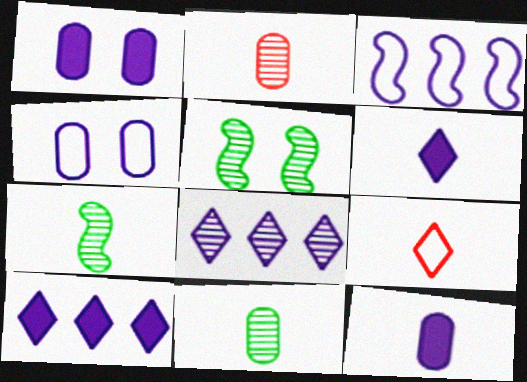[[2, 5, 8], 
[7, 9, 12]]